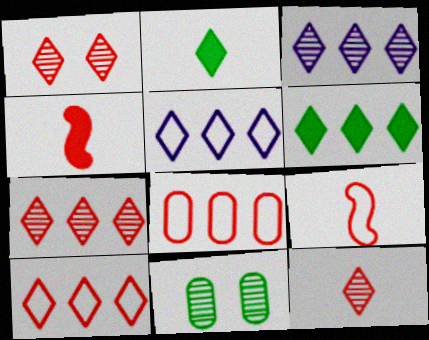[[1, 2, 5], 
[1, 4, 8], 
[1, 7, 12], 
[3, 6, 10], 
[4, 5, 11], 
[5, 6, 7]]